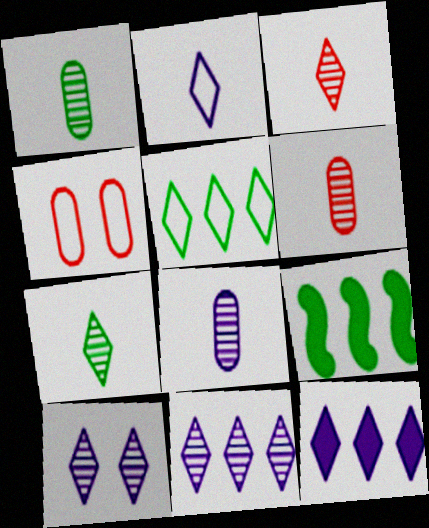[[1, 6, 8], 
[2, 10, 12]]